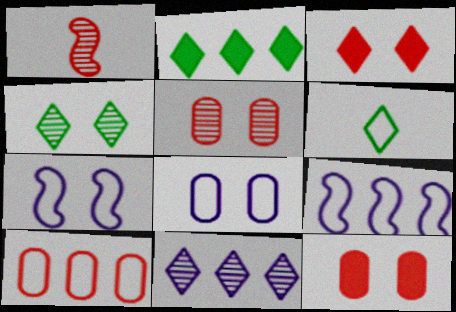[[1, 2, 8], 
[1, 3, 10], 
[2, 4, 6], 
[3, 6, 11], 
[4, 7, 12], 
[6, 7, 10]]